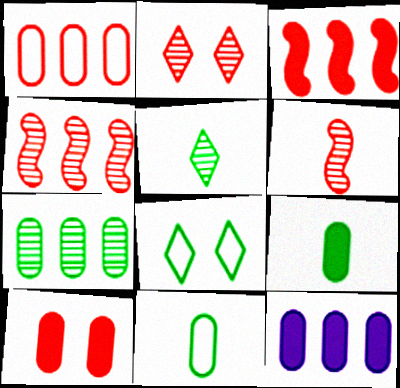[[1, 7, 12], 
[6, 8, 12], 
[9, 10, 12]]